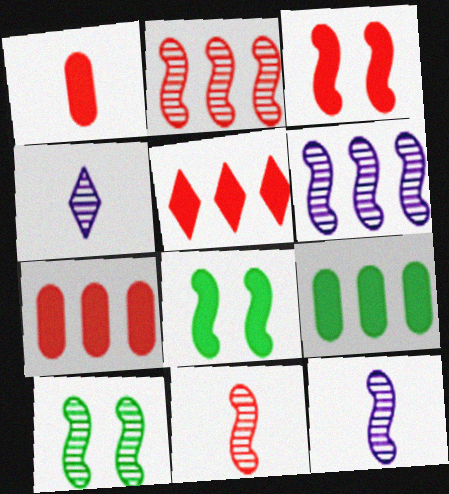[[1, 3, 5], 
[2, 10, 12], 
[6, 10, 11]]